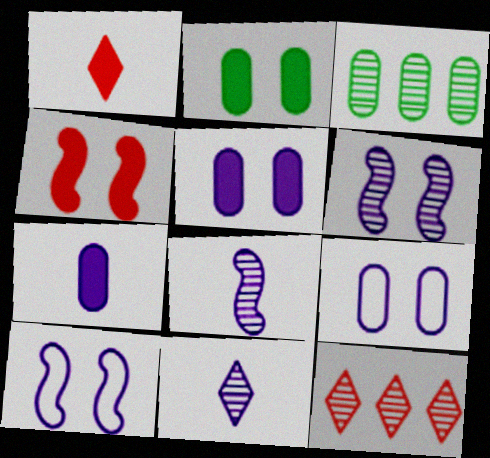[[1, 3, 10]]